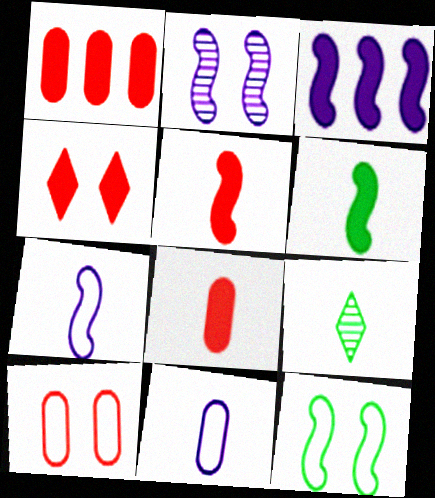[[1, 4, 5], 
[2, 3, 7], 
[3, 9, 10], 
[5, 9, 11], 
[7, 8, 9]]